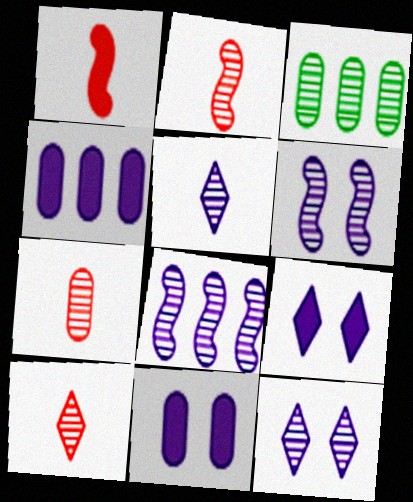[[2, 3, 12], 
[2, 7, 10], 
[3, 6, 10]]